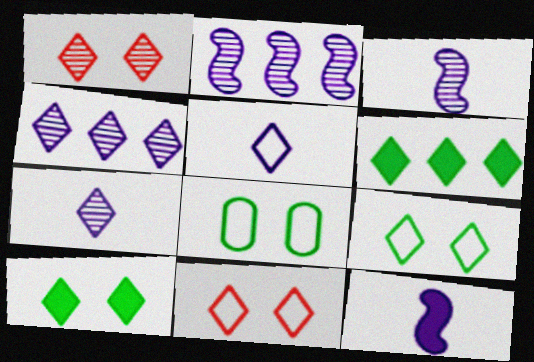[[1, 5, 6], 
[6, 7, 11]]